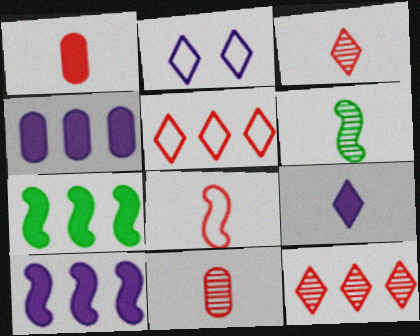[[1, 3, 8], 
[2, 7, 11]]